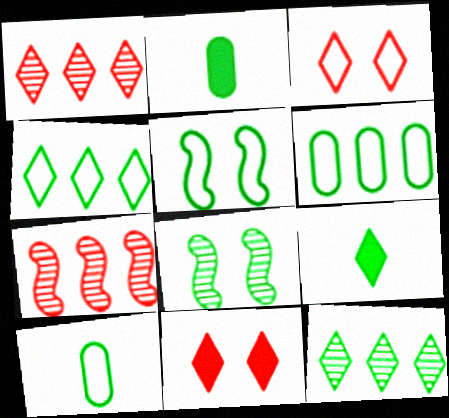[[2, 4, 8], 
[2, 5, 12], 
[4, 5, 10], 
[6, 8, 9]]